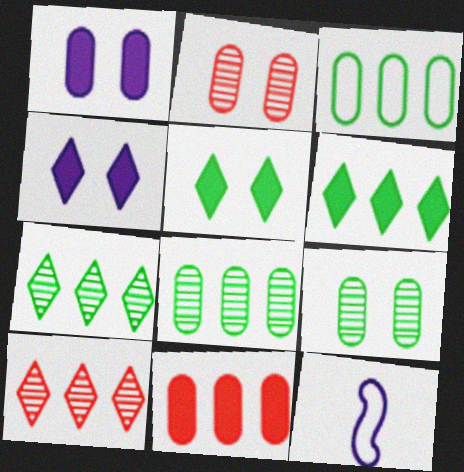[[2, 6, 12]]